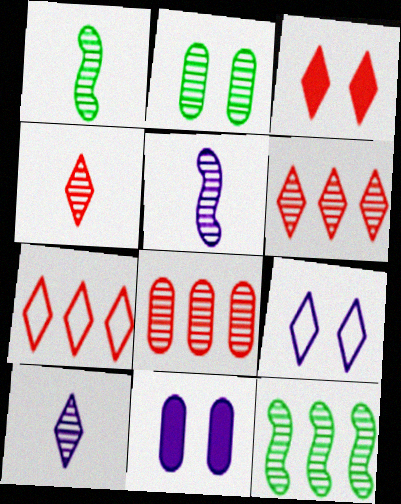[[1, 7, 11], 
[2, 5, 6], 
[3, 4, 7]]